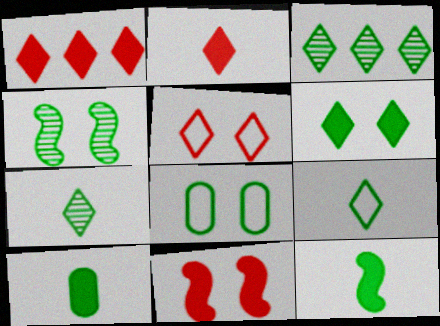[[3, 6, 9], 
[3, 8, 12], 
[4, 6, 8]]